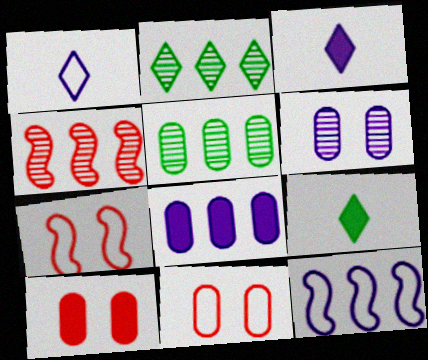[[3, 5, 7], 
[3, 6, 12]]